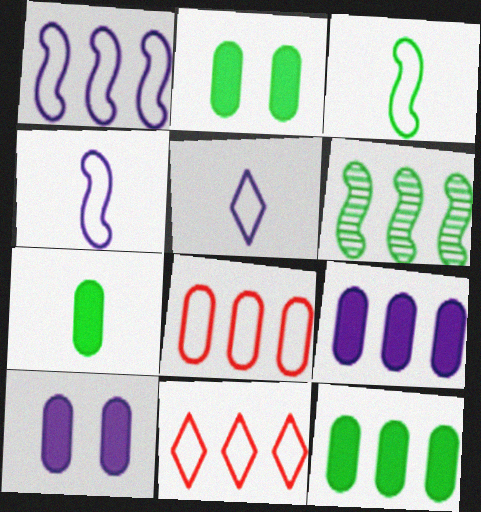[[2, 7, 12], 
[6, 9, 11]]